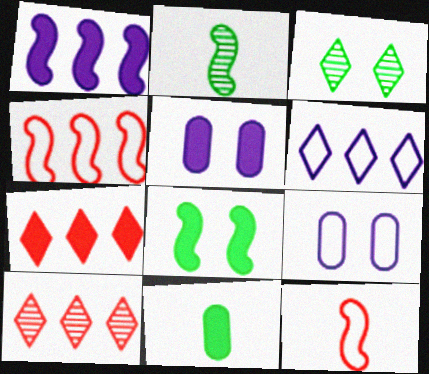[[2, 7, 9]]